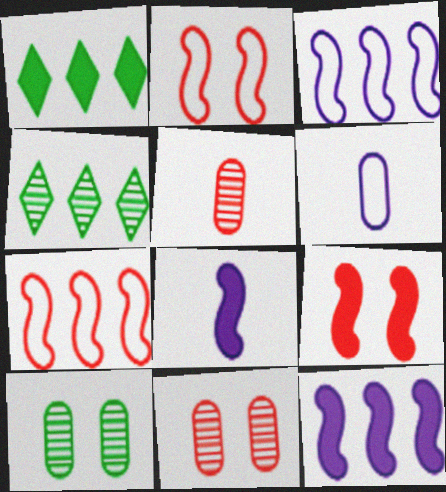[[4, 6, 9]]